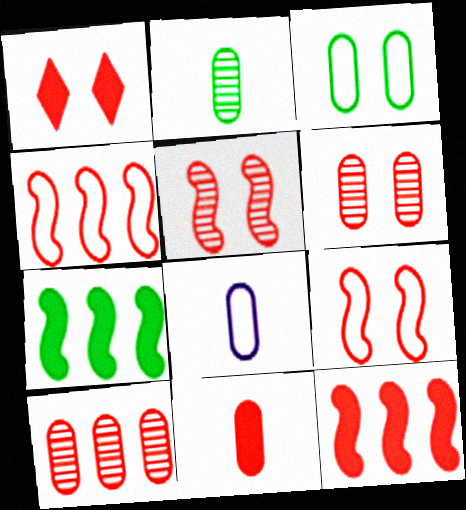[[1, 6, 9], 
[1, 11, 12], 
[2, 8, 11]]